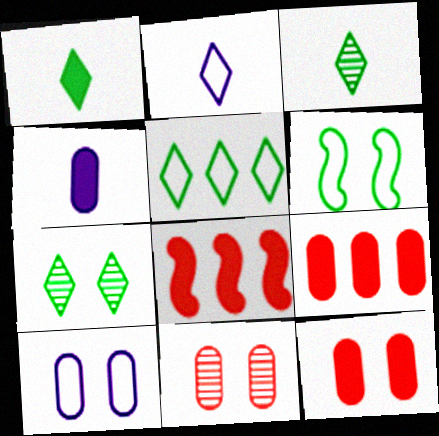[[1, 5, 7], 
[3, 8, 10]]